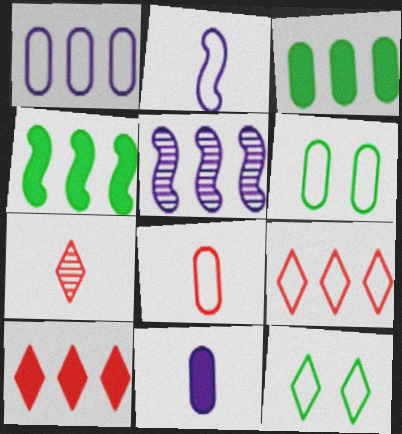[[1, 6, 8], 
[2, 6, 9], 
[3, 5, 9]]